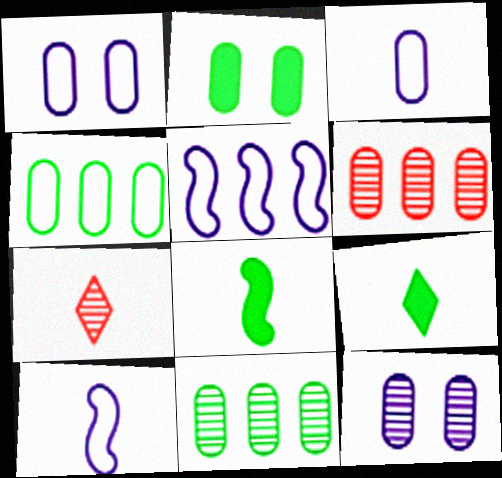[[2, 3, 6], 
[2, 5, 7], 
[3, 7, 8]]